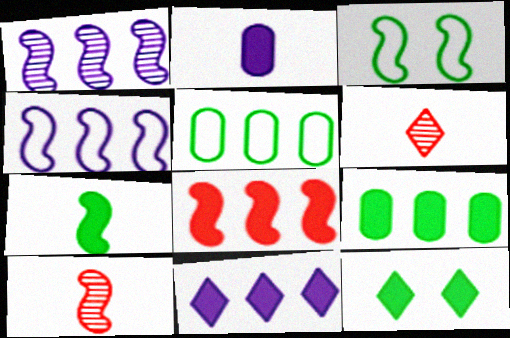[[2, 8, 12], 
[7, 9, 12], 
[8, 9, 11]]